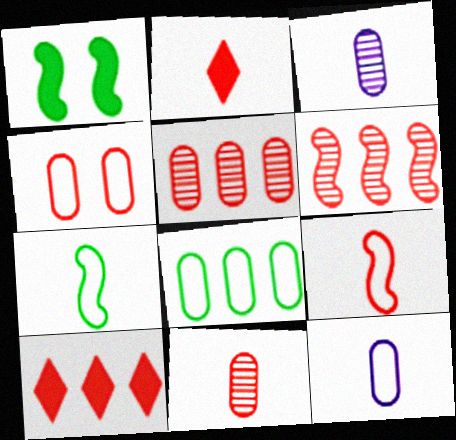[[2, 3, 7], 
[2, 4, 6], 
[2, 9, 11], 
[4, 8, 12]]